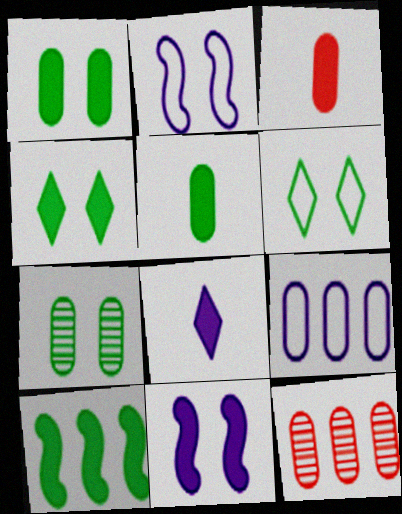[[3, 7, 9], 
[4, 5, 10]]